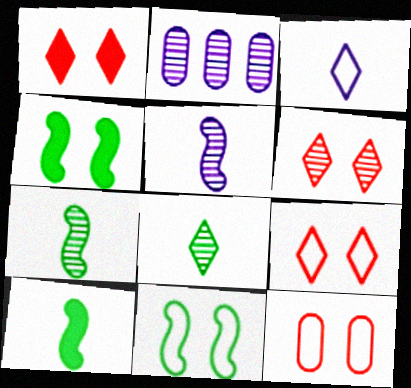[[1, 6, 9], 
[2, 6, 7], 
[2, 9, 10]]